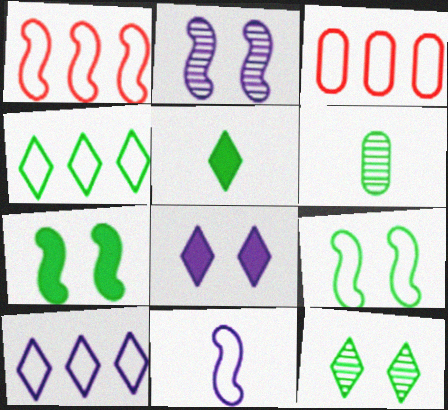[[1, 6, 8], 
[1, 9, 11], 
[2, 3, 5], 
[4, 5, 12], 
[4, 6, 7]]